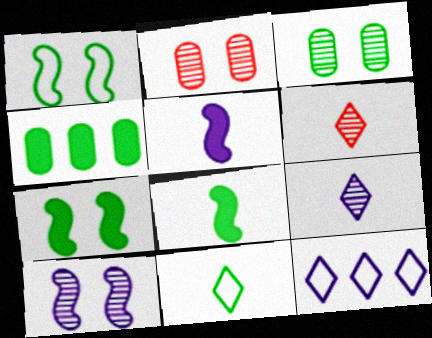[[2, 8, 12]]